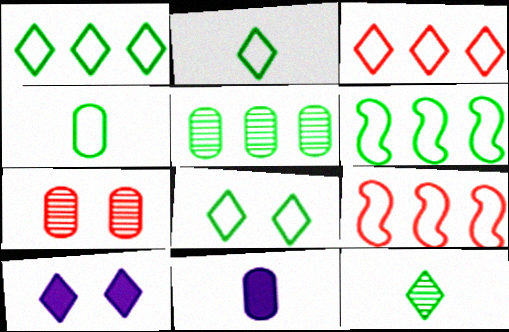[[1, 2, 8], 
[3, 10, 12], 
[4, 6, 8]]